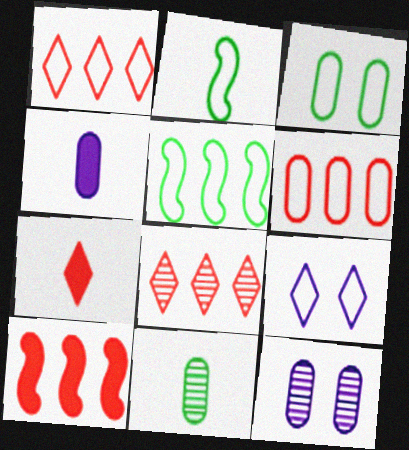[[2, 6, 9], 
[5, 7, 12], 
[6, 8, 10], 
[9, 10, 11]]